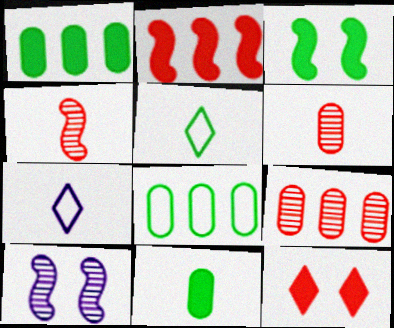[[3, 7, 9], 
[4, 7, 11]]